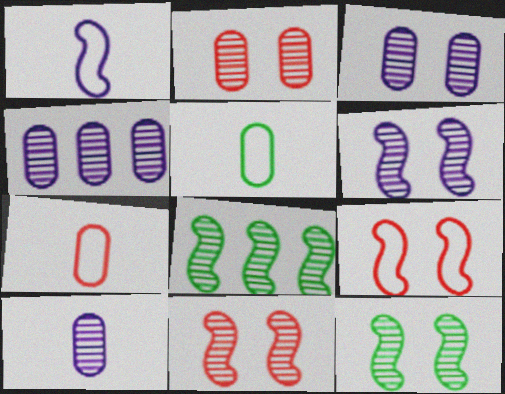[[3, 4, 10], 
[6, 11, 12]]